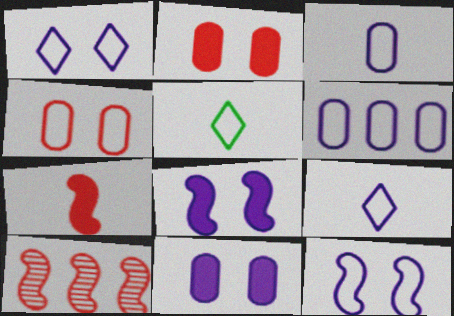[[5, 10, 11], 
[6, 9, 12]]